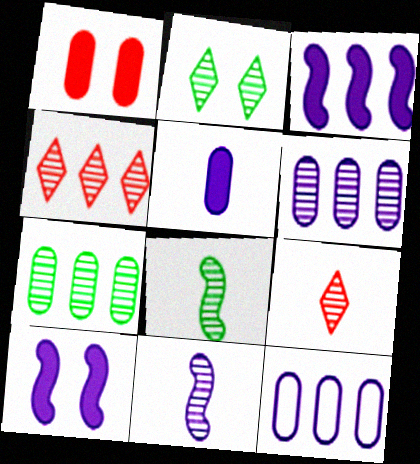[[2, 7, 8]]